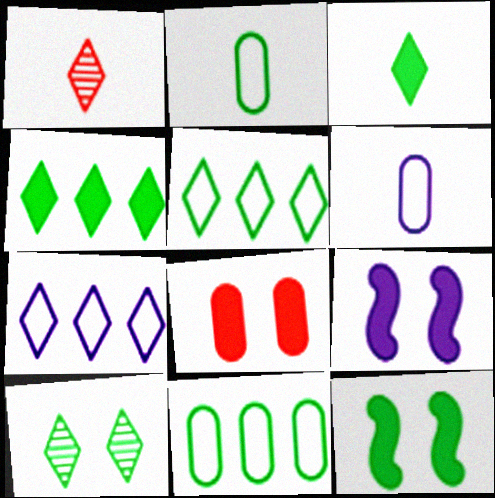[[1, 9, 11], 
[3, 5, 10]]